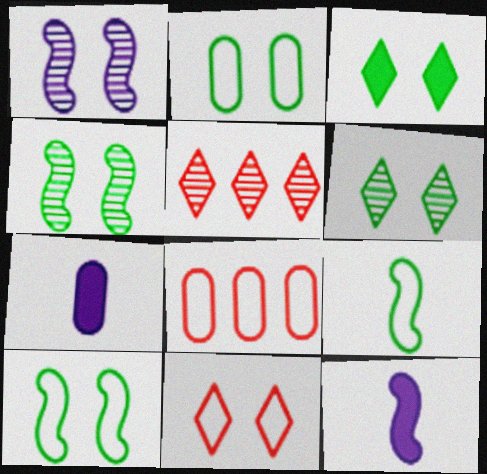[[2, 3, 4], 
[2, 5, 12], 
[5, 7, 10], 
[6, 8, 12]]